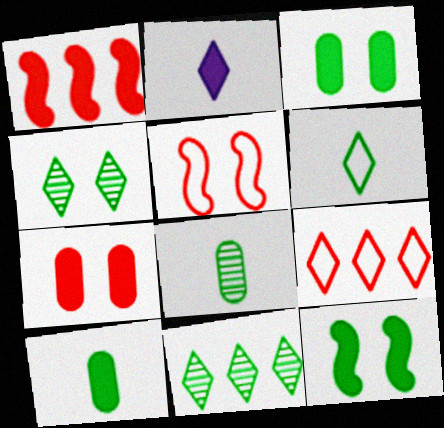[[1, 2, 3], 
[2, 4, 9]]